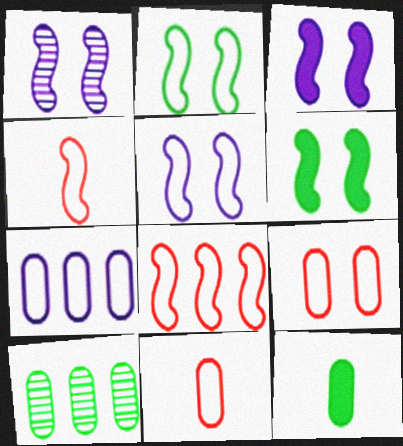[[1, 3, 5]]